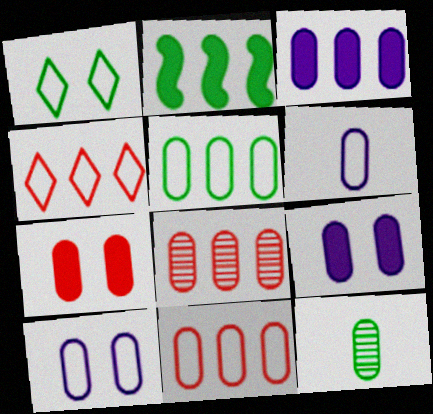[[1, 2, 12], 
[3, 5, 8], 
[9, 11, 12]]